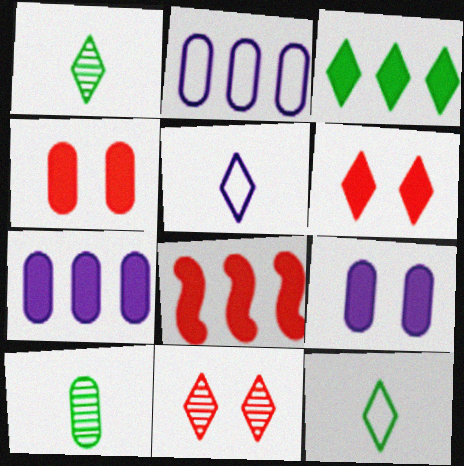[[2, 4, 10], 
[3, 5, 11], 
[3, 7, 8]]